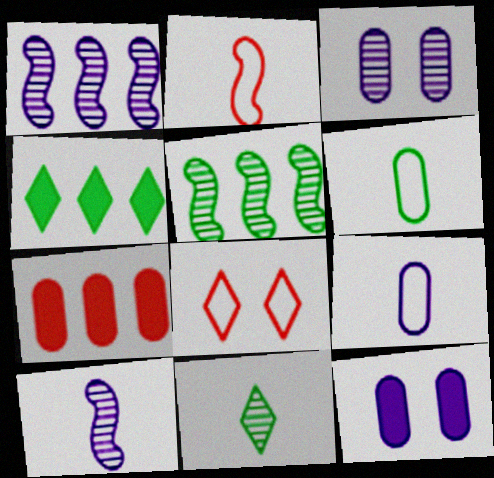[[2, 3, 4], 
[3, 6, 7]]